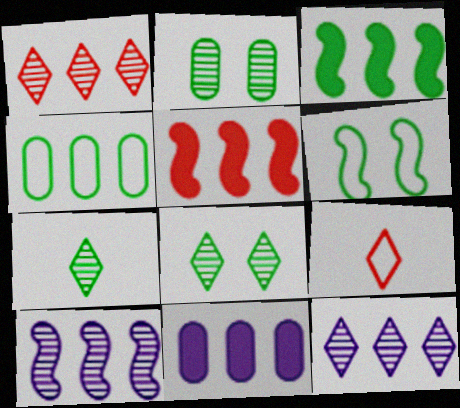[[4, 5, 12]]